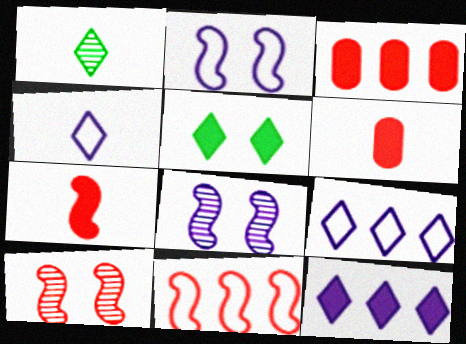[[1, 2, 3], 
[7, 10, 11]]